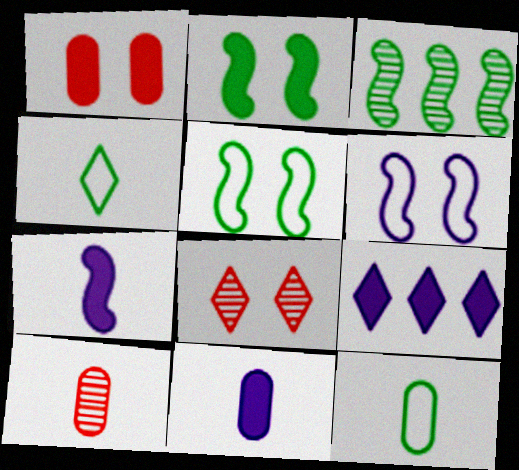[[4, 7, 10], 
[4, 8, 9], 
[5, 9, 10], 
[10, 11, 12]]